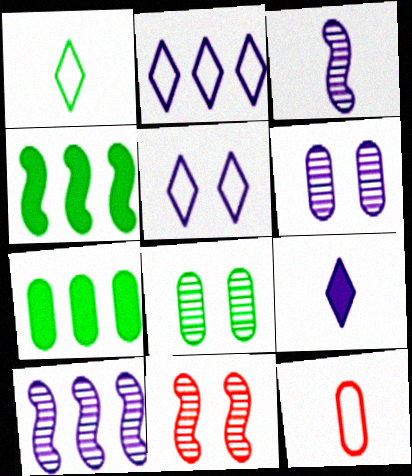[[1, 4, 8], 
[6, 7, 12]]